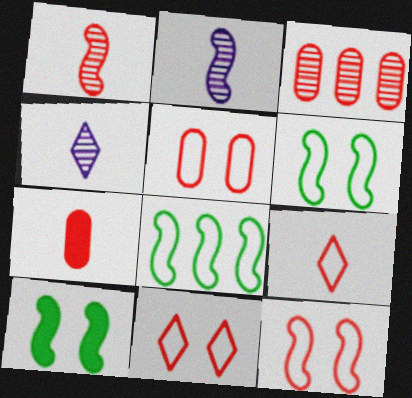[[1, 7, 9], 
[3, 5, 7], 
[5, 11, 12]]